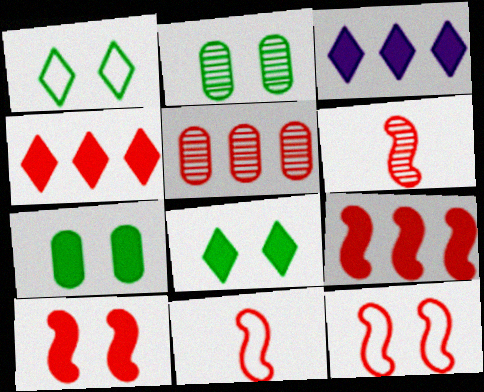[[2, 3, 11], 
[6, 9, 12]]